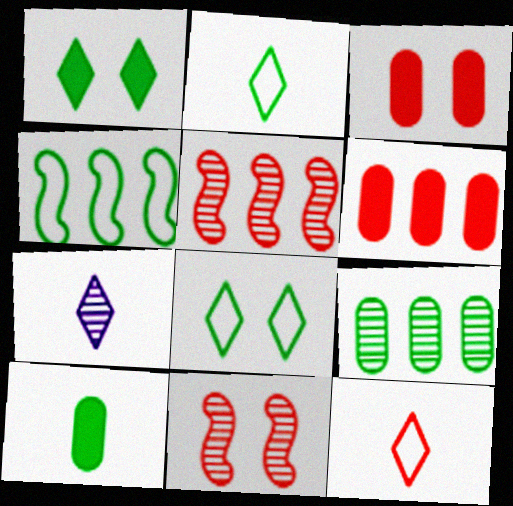[[3, 4, 7], 
[3, 5, 12], 
[6, 11, 12], 
[7, 9, 11]]